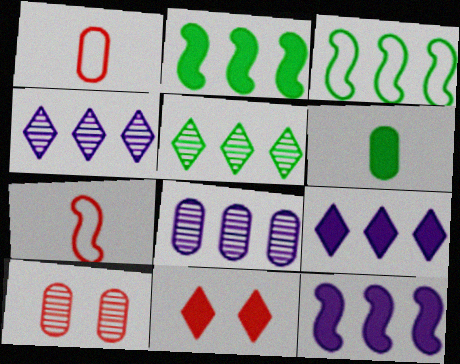[[6, 11, 12]]